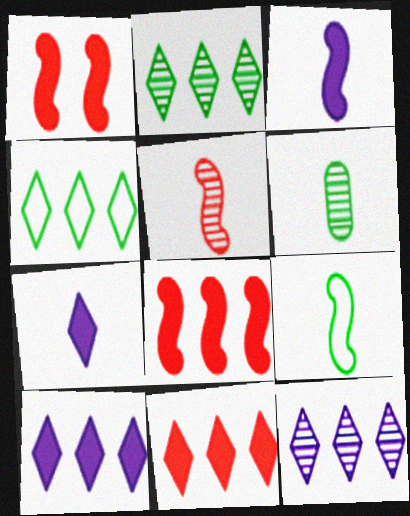[[3, 5, 9], 
[4, 11, 12]]